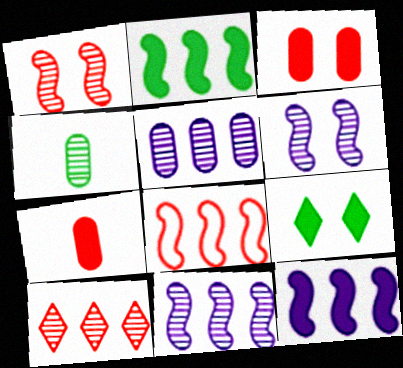[[2, 8, 11], 
[4, 6, 10], 
[7, 9, 12]]